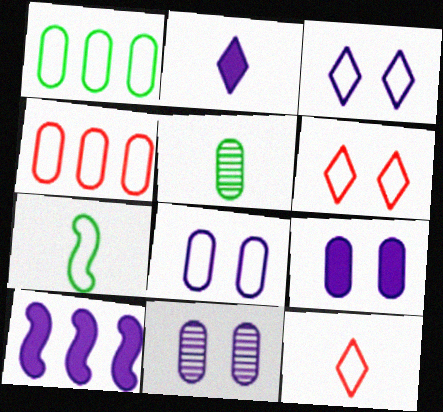[[2, 9, 10], 
[3, 4, 7], 
[4, 5, 9], 
[5, 6, 10], 
[8, 9, 11]]